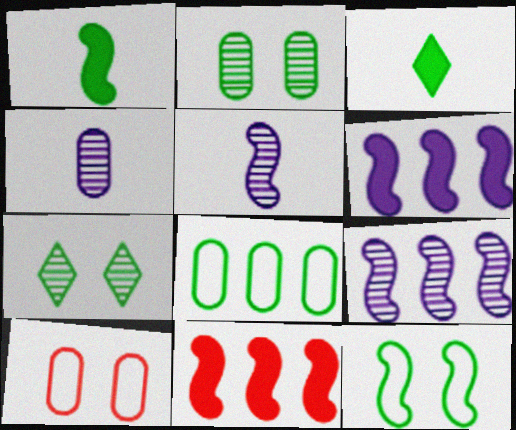[[1, 7, 8], 
[3, 9, 10], 
[5, 11, 12]]